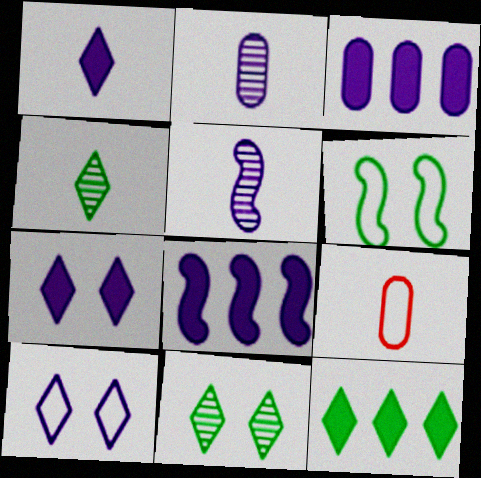[[2, 8, 10], 
[3, 5, 10], 
[8, 9, 11]]